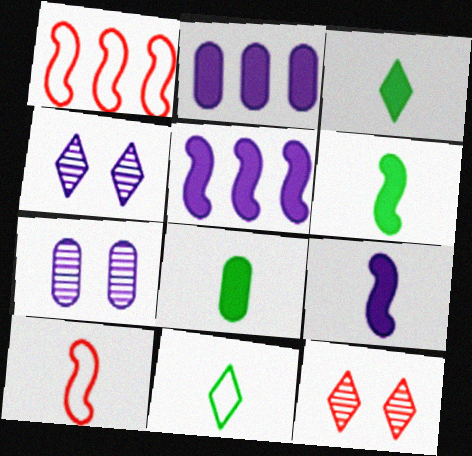[[1, 3, 7], 
[1, 4, 8], 
[3, 6, 8]]